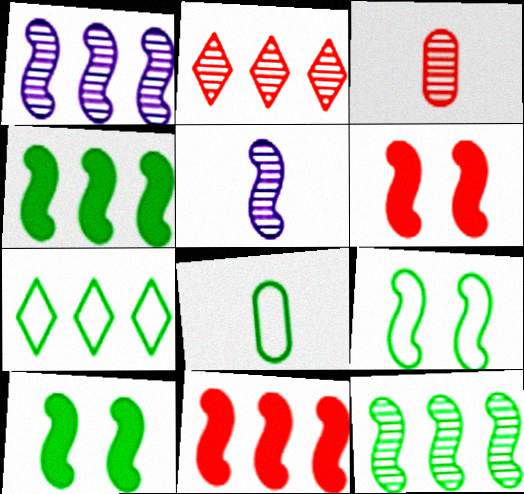[[5, 9, 11], 
[7, 8, 9]]